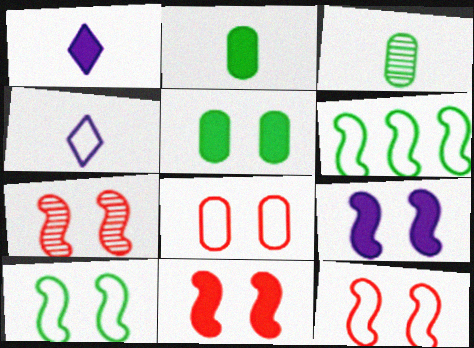[[4, 6, 8], 
[7, 9, 10], 
[7, 11, 12]]